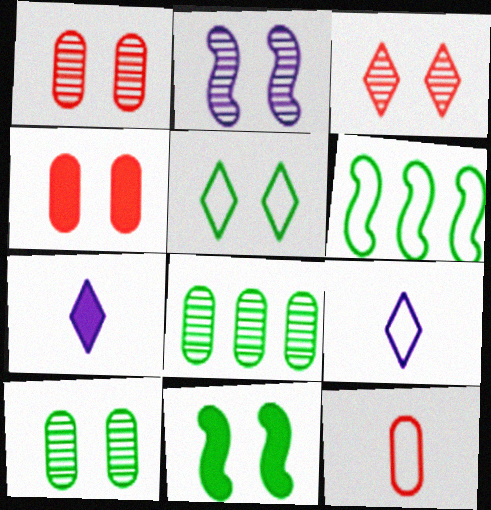[[1, 6, 7], 
[2, 3, 10], 
[2, 4, 5], 
[5, 10, 11]]